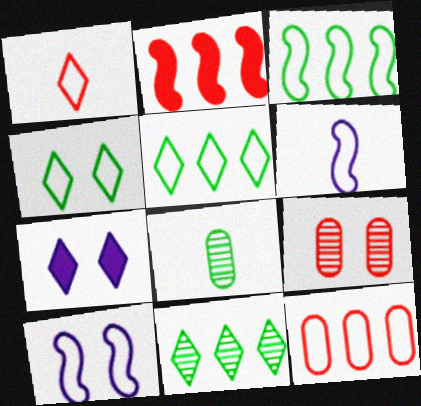[[1, 2, 9], 
[1, 7, 11], 
[4, 6, 12]]